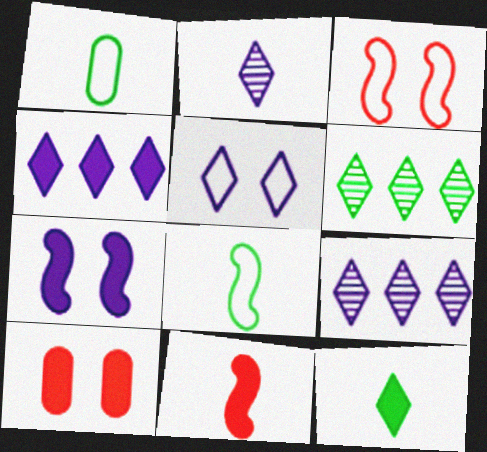[[1, 2, 11], 
[2, 4, 5], 
[8, 9, 10]]